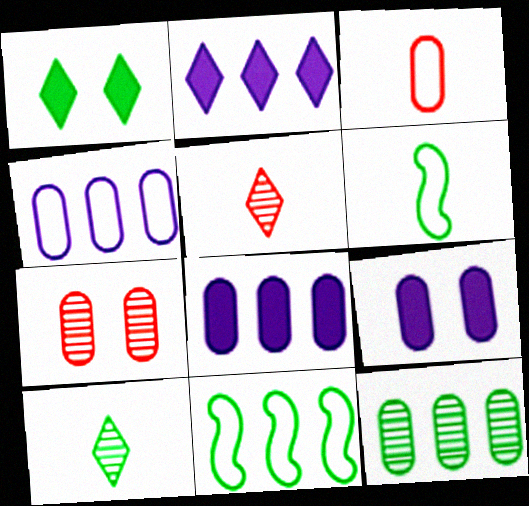[[1, 6, 12], 
[2, 6, 7], 
[3, 9, 12], 
[5, 9, 11]]